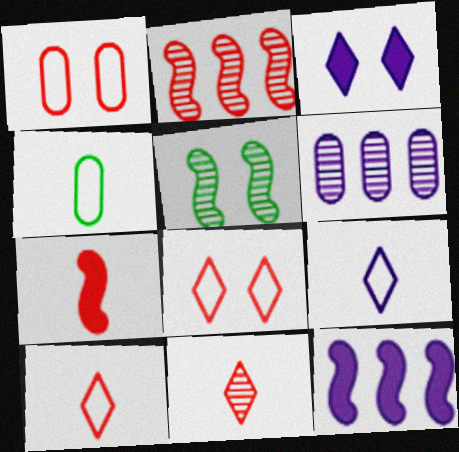[[1, 3, 5], 
[2, 3, 4], 
[5, 6, 11]]